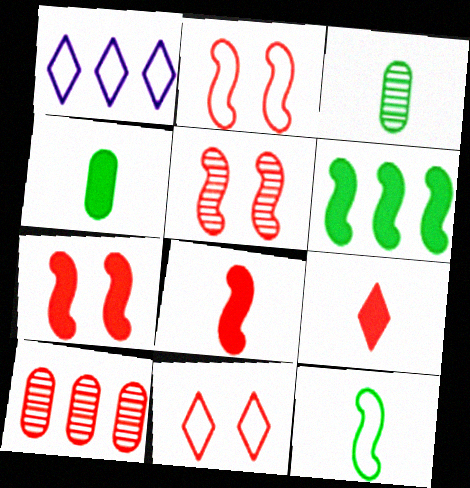[[1, 3, 7], 
[1, 4, 5], 
[1, 6, 10], 
[2, 5, 7], 
[2, 9, 10], 
[8, 10, 11]]